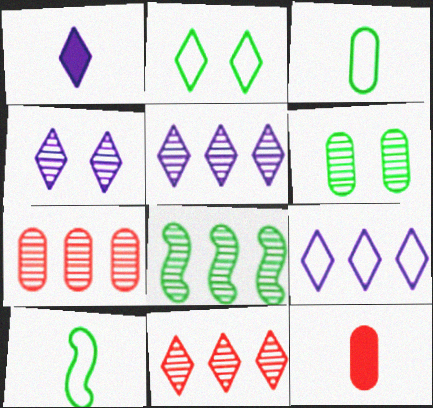[[1, 2, 11], 
[1, 4, 9], 
[5, 7, 8]]